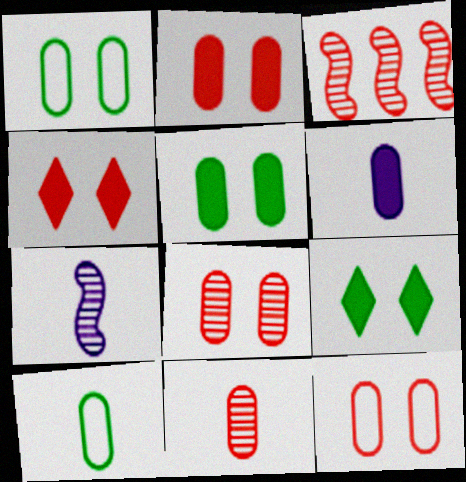[[2, 8, 12], 
[6, 10, 11]]